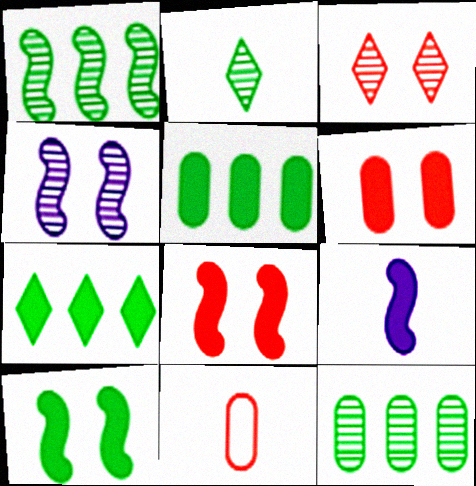[[2, 9, 11], 
[4, 7, 11], 
[6, 7, 9]]